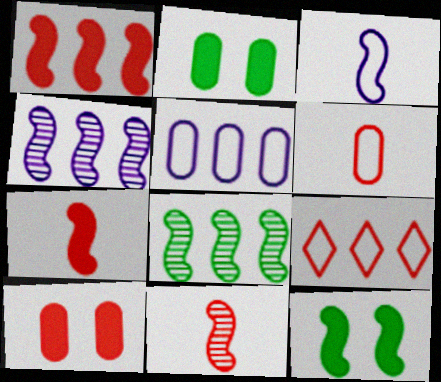[[9, 10, 11]]